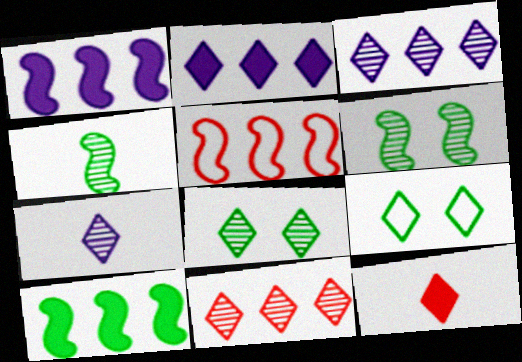[[3, 9, 12], 
[7, 8, 11]]